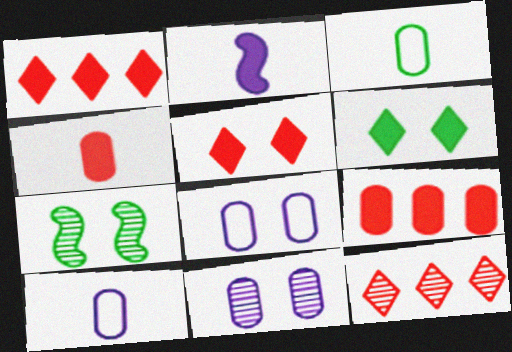[[1, 7, 10], 
[2, 6, 9], 
[3, 9, 11], 
[5, 7, 8]]